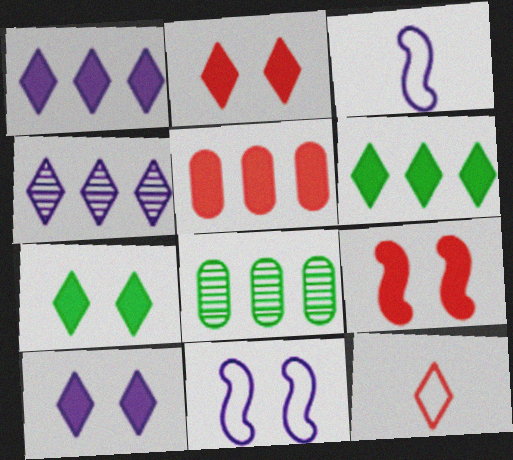[[2, 3, 8], 
[2, 7, 10], 
[4, 7, 12]]